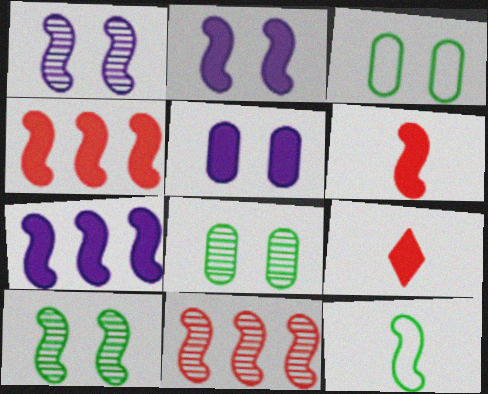[[1, 4, 12], 
[2, 11, 12]]